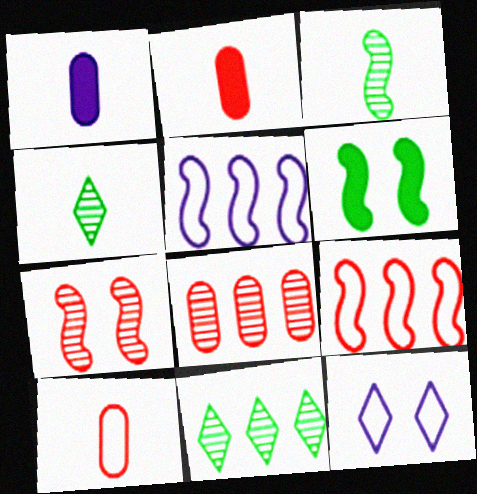[]